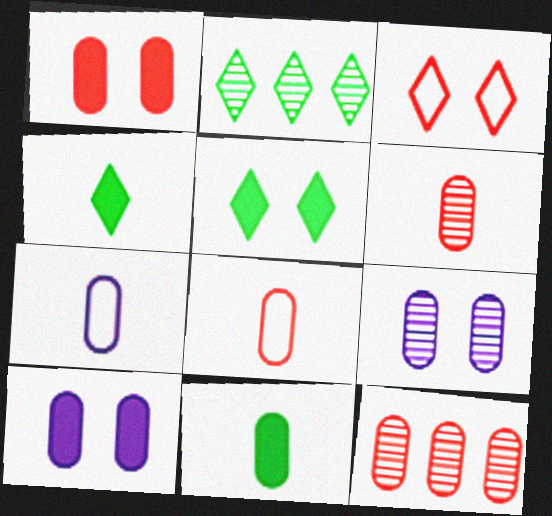[[1, 8, 12], 
[6, 7, 11]]